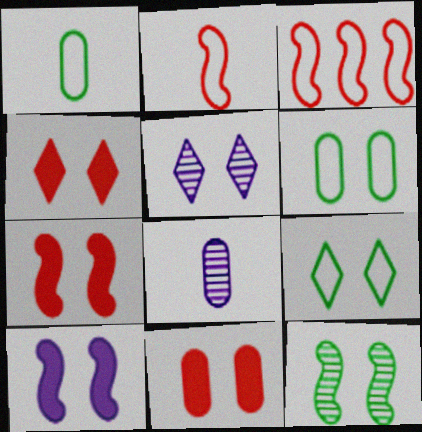[[4, 5, 9], 
[4, 7, 11], 
[5, 6, 7]]